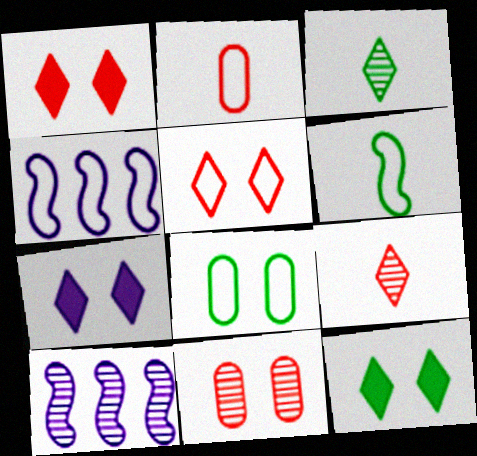[[1, 7, 12], 
[2, 10, 12], 
[3, 10, 11]]